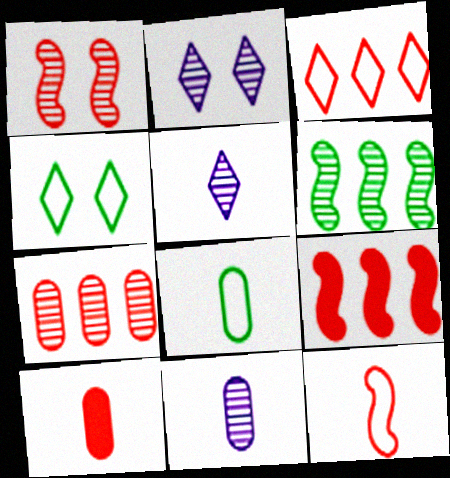[[1, 3, 10], 
[1, 9, 12], 
[2, 8, 9], 
[3, 7, 9], 
[4, 9, 11], 
[8, 10, 11]]